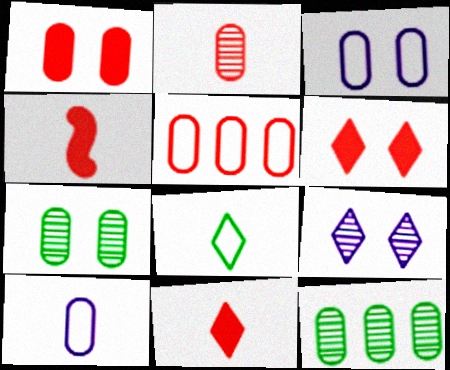[[1, 2, 5], 
[1, 3, 7], 
[1, 10, 12]]